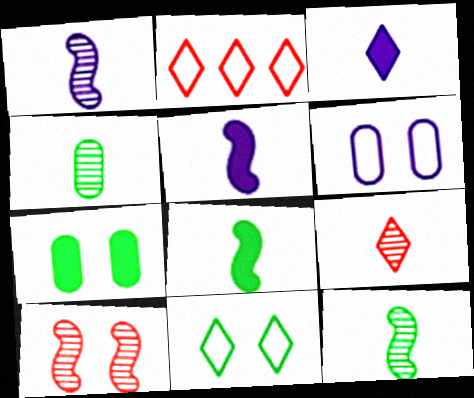[[1, 2, 7], 
[1, 4, 9]]